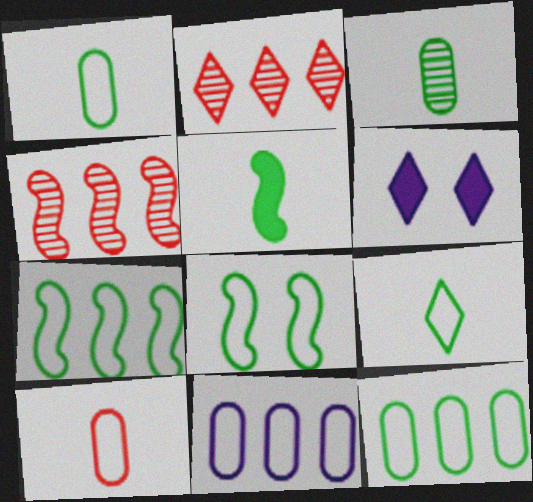[[1, 4, 6], 
[2, 6, 9], 
[3, 5, 9], 
[8, 9, 12]]